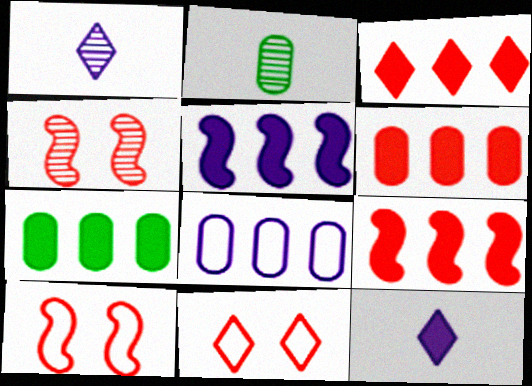[[1, 7, 10], 
[2, 5, 11], 
[3, 5, 7], 
[3, 6, 9]]